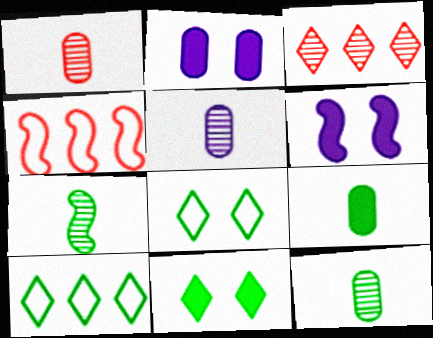[[1, 5, 12], 
[1, 6, 10], 
[4, 5, 11], 
[4, 6, 7]]